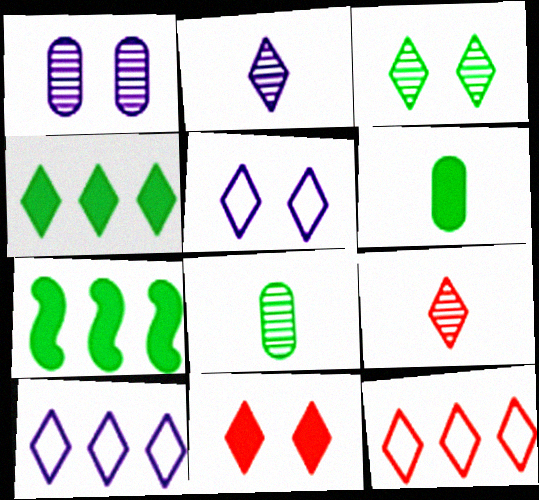[[3, 5, 11], 
[4, 5, 9], 
[9, 11, 12]]